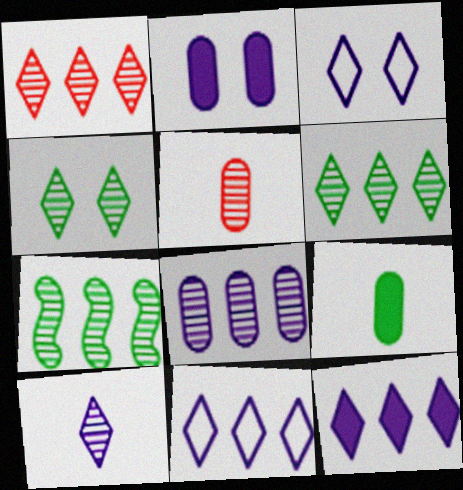[[1, 4, 10], 
[1, 7, 8], 
[3, 10, 12]]